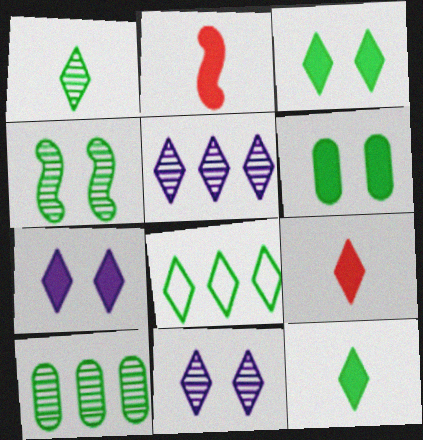[[1, 3, 8], 
[1, 4, 10], 
[8, 9, 11]]